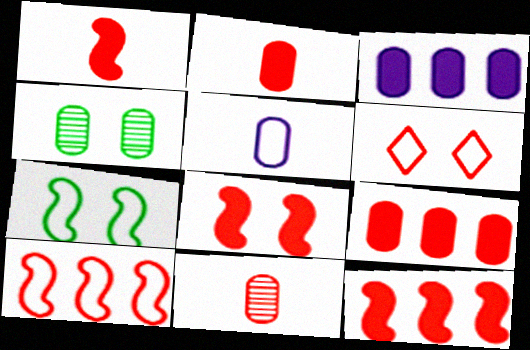[[1, 8, 12], 
[4, 5, 9], 
[6, 11, 12]]